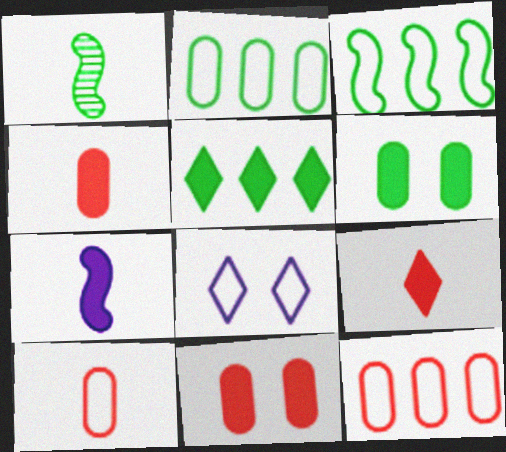[[3, 8, 10], 
[5, 7, 11]]